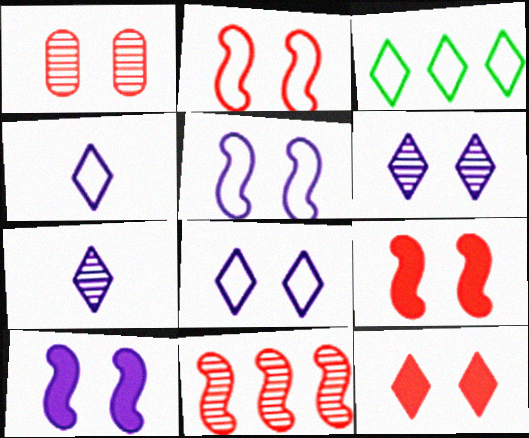[[1, 2, 12], 
[3, 7, 12]]